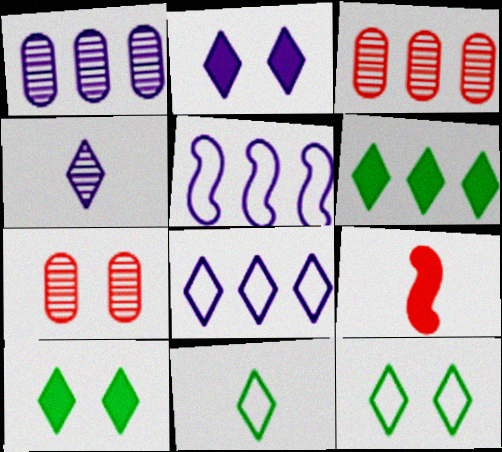[[1, 9, 12], 
[2, 4, 8], 
[3, 5, 6]]